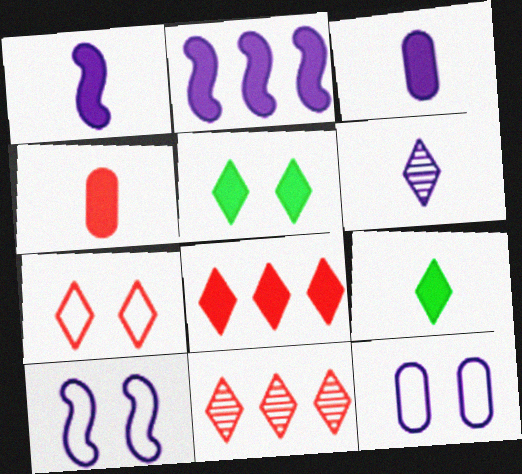[[1, 4, 9], 
[2, 4, 5], 
[2, 6, 12]]